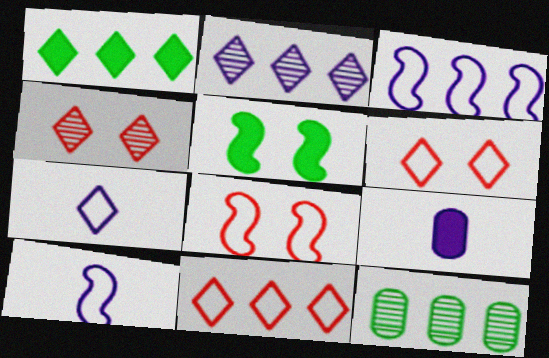[[1, 2, 11], 
[1, 4, 7]]